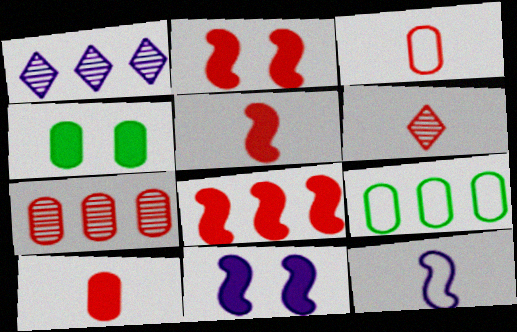[[1, 8, 9], 
[2, 5, 8], 
[3, 5, 6], 
[6, 9, 11]]